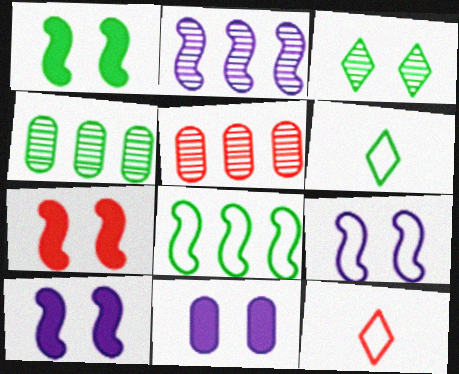[[1, 4, 6], 
[1, 7, 10], 
[4, 10, 12], 
[5, 6, 10], 
[5, 7, 12]]